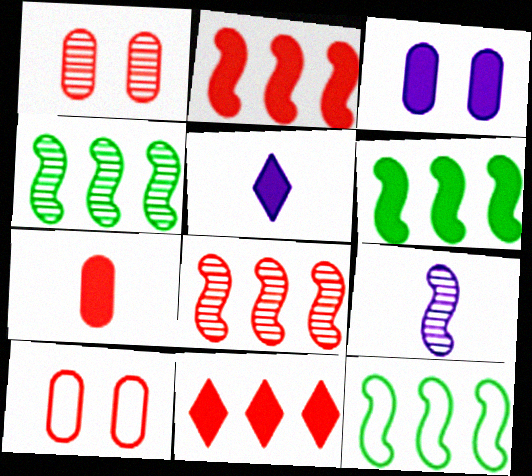[[1, 5, 12], 
[4, 5, 10], 
[4, 6, 12]]